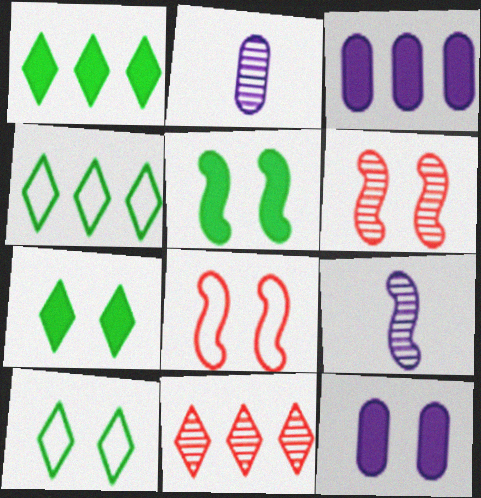[[1, 2, 8], 
[6, 10, 12]]